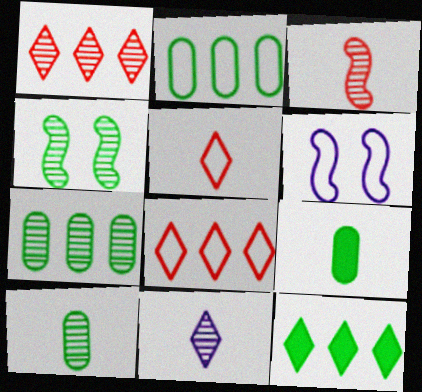[[1, 6, 9], 
[2, 5, 6], 
[3, 10, 11]]